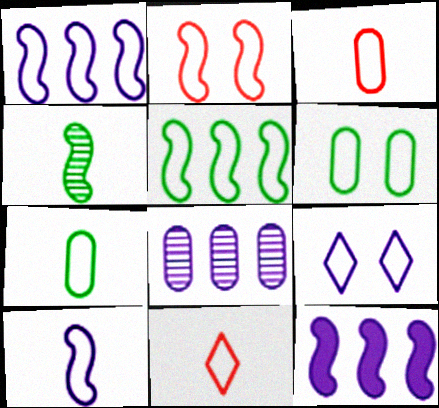[[1, 6, 11], 
[2, 4, 12], 
[2, 5, 10], 
[2, 6, 9], 
[3, 5, 9], 
[7, 10, 11]]